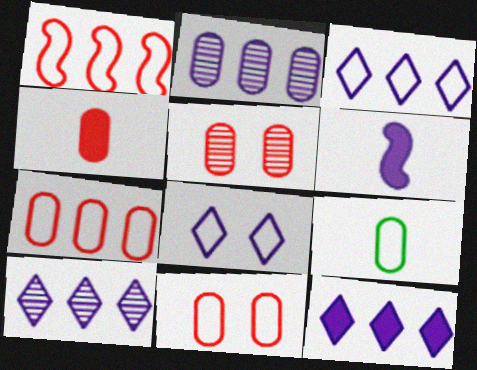[[1, 8, 9], 
[2, 6, 8], 
[3, 10, 12], 
[4, 5, 7]]